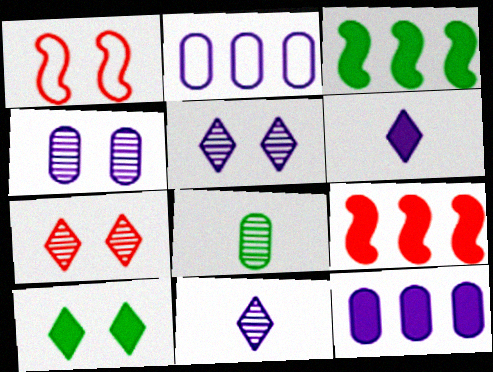[[1, 4, 10]]